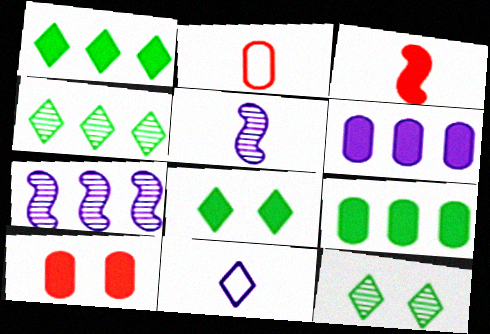[[2, 7, 8], 
[3, 6, 8]]